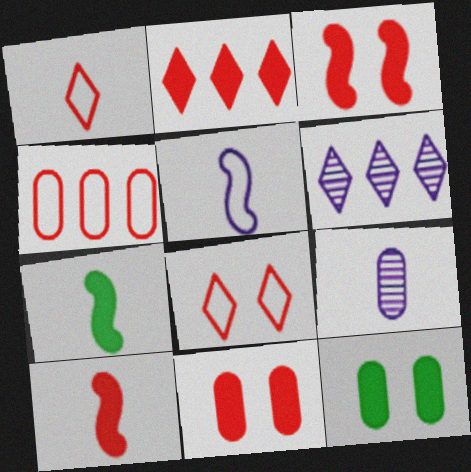[[1, 7, 9], 
[2, 10, 11], 
[4, 9, 12]]